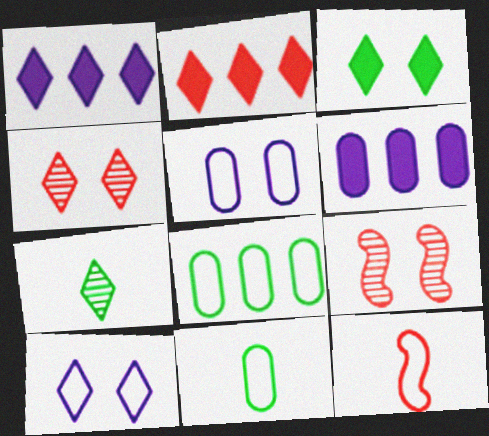[[1, 9, 11], 
[2, 7, 10], 
[3, 4, 10], 
[3, 5, 9], 
[8, 10, 12]]